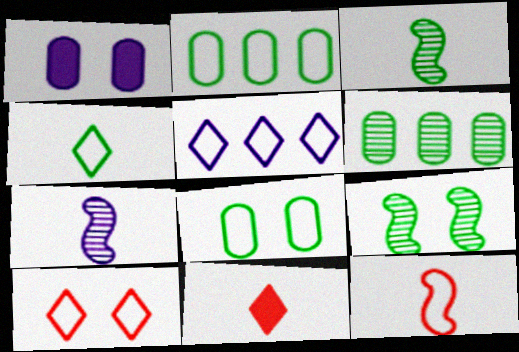[[1, 5, 7], 
[1, 9, 10], 
[4, 5, 10], 
[5, 8, 12]]